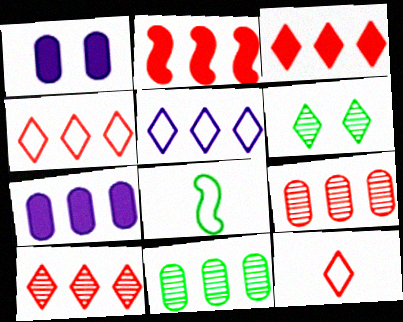[[1, 8, 10], 
[2, 4, 9], 
[2, 5, 11], 
[3, 4, 10]]